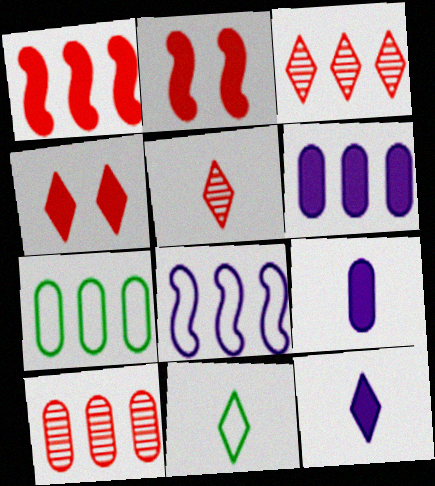[[5, 11, 12], 
[6, 7, 10]]